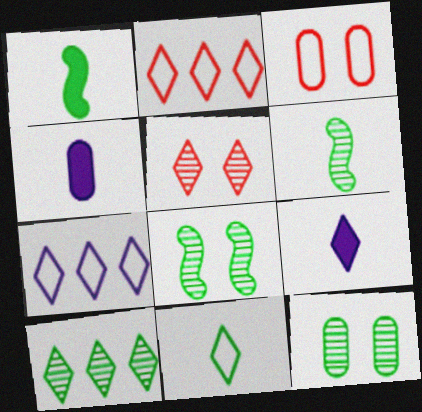[[2, 4, 8], 
[6, 10, 12]]